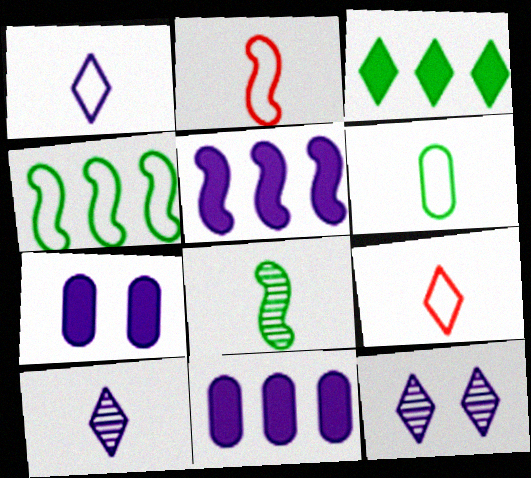[[1, 2, 6], 
[3, 9, 12]]